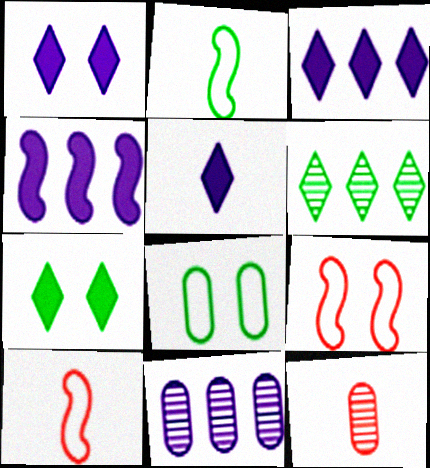[[1, 3, 5], 
[2, 5, 12], 
[7, 10, 11]]